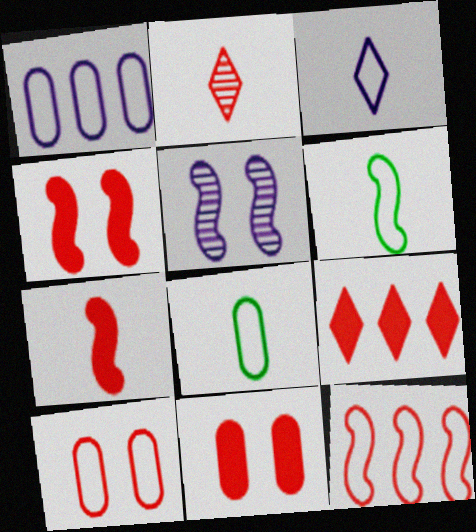[[1, 8, 10], 
[2, 11, 12], 
[5, 8, 9], 
[7, 9, 11]]